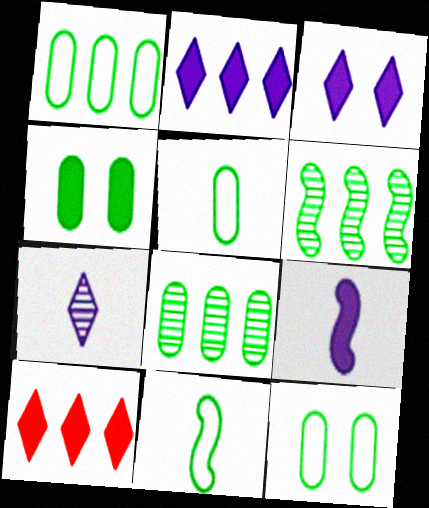[[1, 5, 12], 
[4, 5, 8], 
[4, 9, 10]]